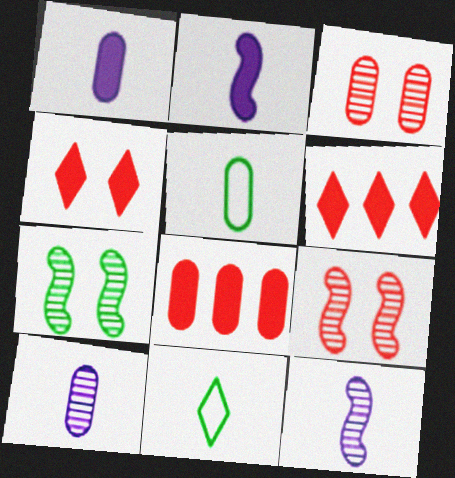[]